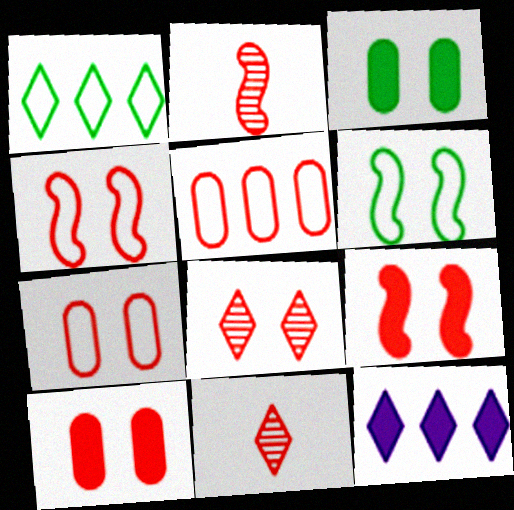[[4, 8, 10], 
[5, 9, 11], 
[7, 8, 9]]